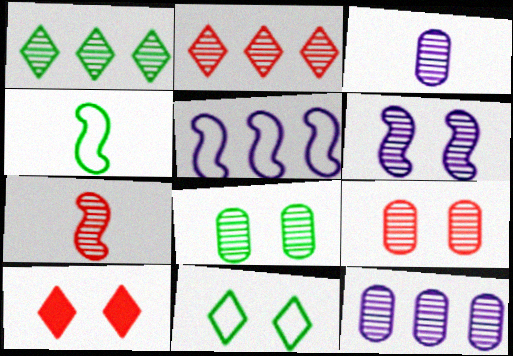[[2, 7, 9], 
[4, 10, 12]]